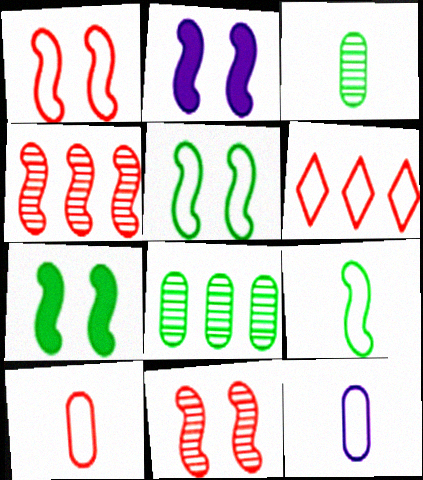[[1, 6, 10], 
[2, 3, 6], 
[2, 4, 9], 
[2, 5, 11], 
[5, 6, 12]]